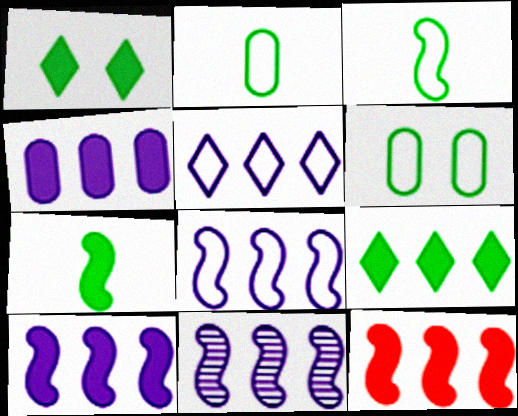[[4, 5, 11], 
[4, 9, 12], 
[8, 10, 11]]